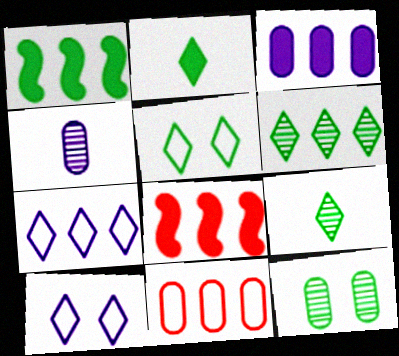[[2, 5, 6], 
[4, 5, 8]]